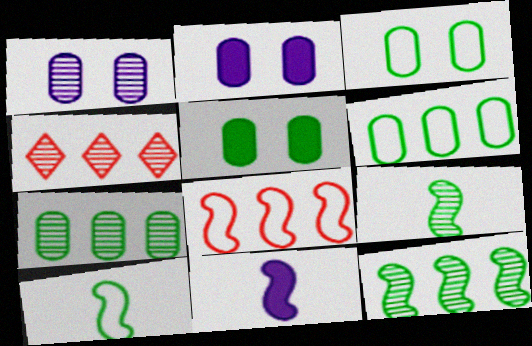[[1, 4, 9], 
[2, 4, 10], 
[3, 4, 11]]